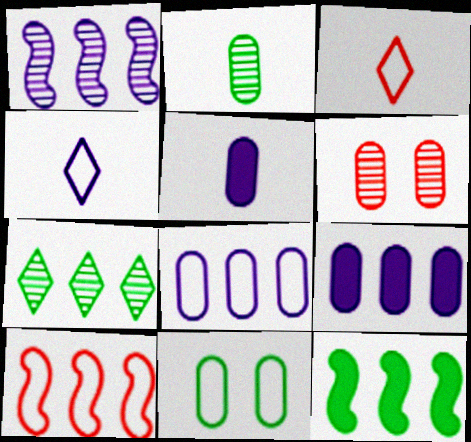[[1, 10, 12], 
[4, 6, 12], 
[4, 10, 11], 
[7, 9, 10]]